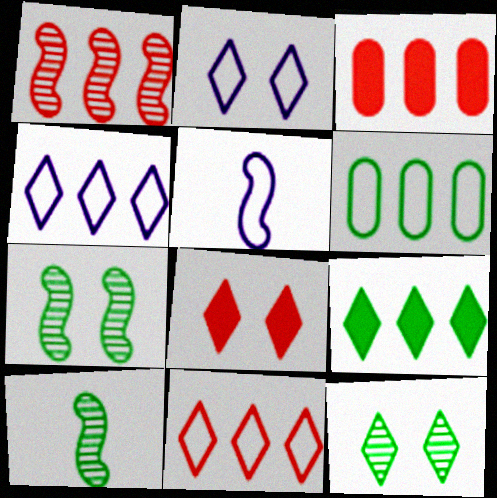[[1, 3, 11], 
[2, 3, 10], 
[2, 8, 12], 
[3, 5, 12]]